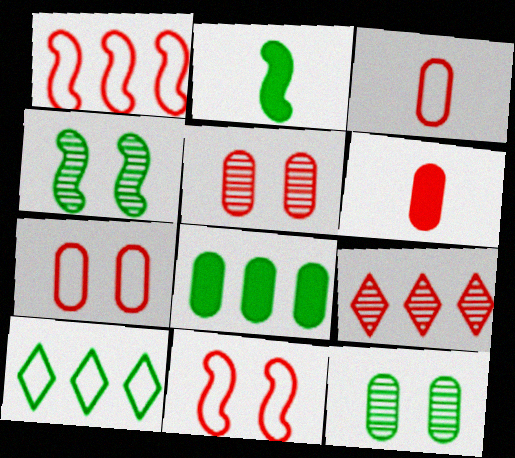[[2, 10, 12], 
[6, 9, 11]]